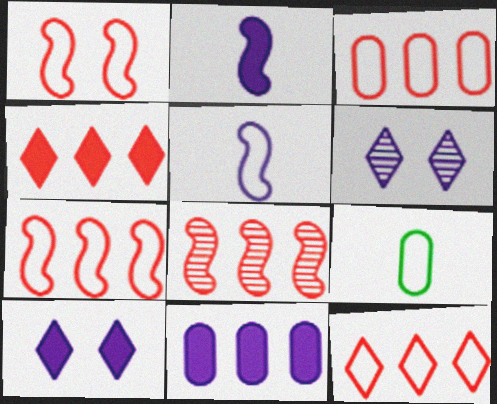[[2, 10, 11], 
[3, 4, 8], 
[3, 7, 12], 
[5, 6, 11], 
[8, 9, 10]]